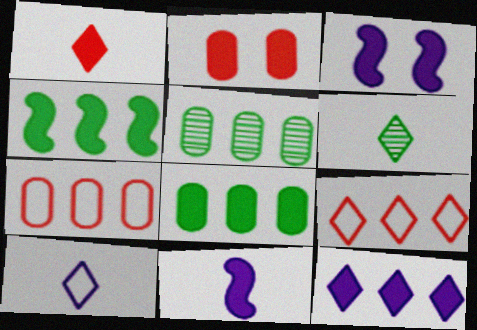[[1, 3, 8], 
[1, 6, 10], 
[3, 6, 7]]